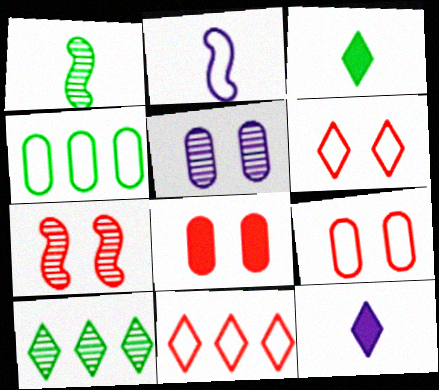[[2, 4, 6], 
[2, 8, 10], 
[4, 7, 12], 
[6, 7, 8], 
[6, 10, 12]]